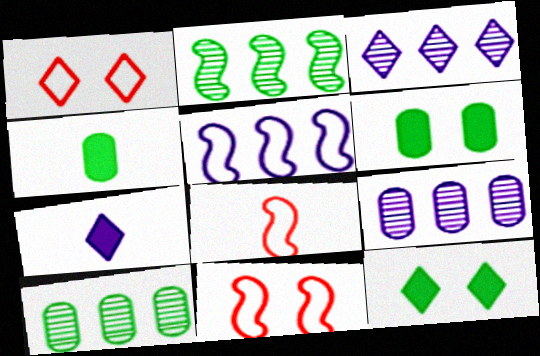[[3, 4, 11], 
[3, 6, 8], 
[7, 10, 11], 
[8, 9, 12]]